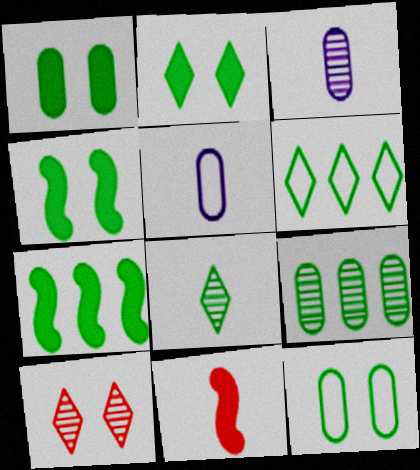[[1, 2, 4], 
[2, 6, 8], 
[5, 7, 10], 
[5, 8, 11], 
[6, 7, 9], 
[7, 8, 12]]